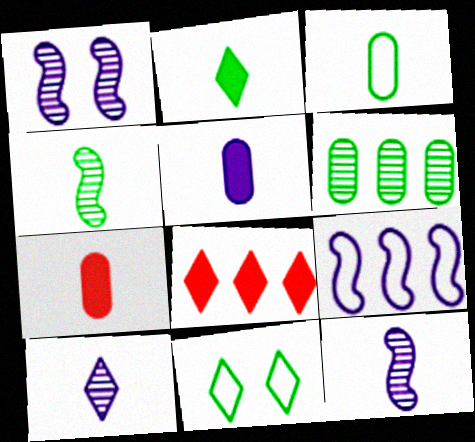[[1, 3, 8], 
[2, 3, 4], 
[6, 8, 9], 
[8, 10, 11]]